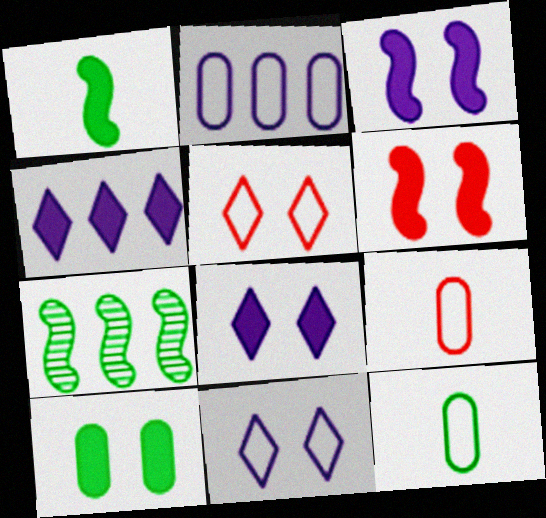[[6, 8, 10], 
[7, 8, 9]]